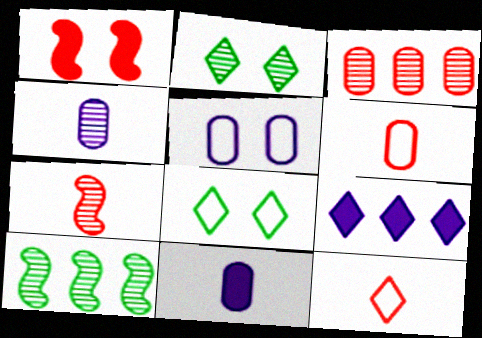[[1, 2, 5], 
[1, 3, 12], 
[2, 9, 12]]